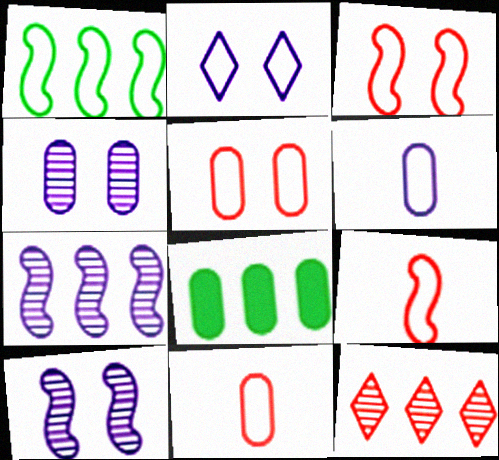[[1, 2, 11], 
[4, 8, 11]]